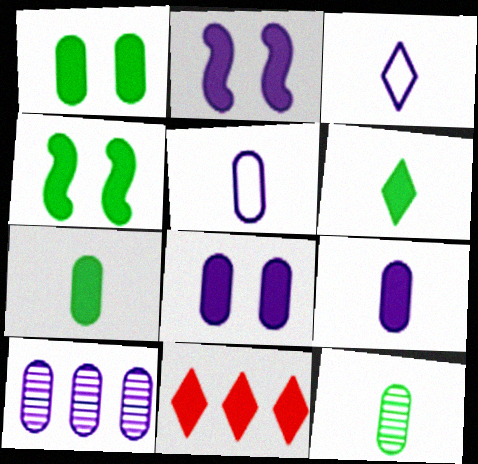[[2, 3, 10], 
[2, 7, 11], 
[4, 9, 11], 
[5, 8, 10]]